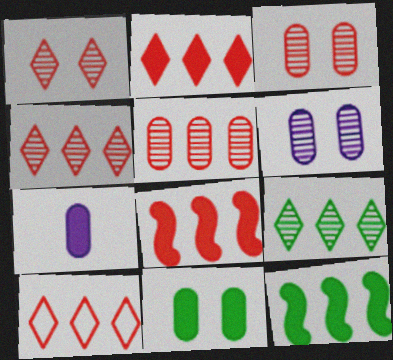[[2, 4, 10], 
[5, 8, 10]]